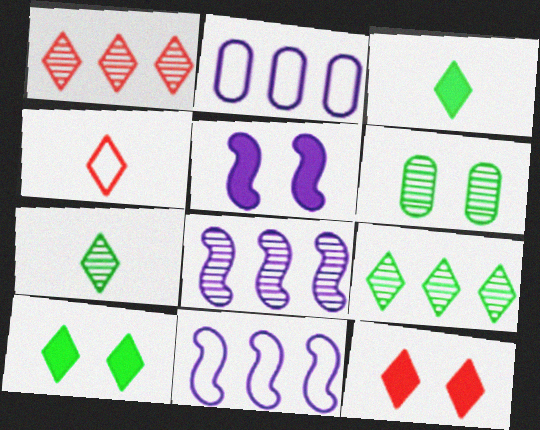[[1, 4, 12]]